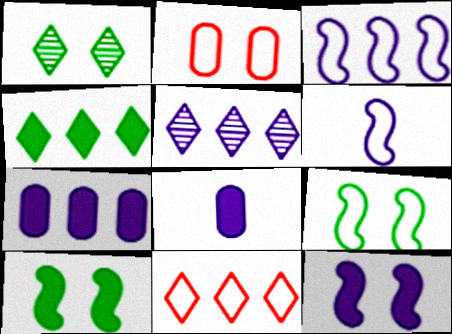[[1, 2, 12], 
[3, 5, 7], 
[4, 5, 11]]